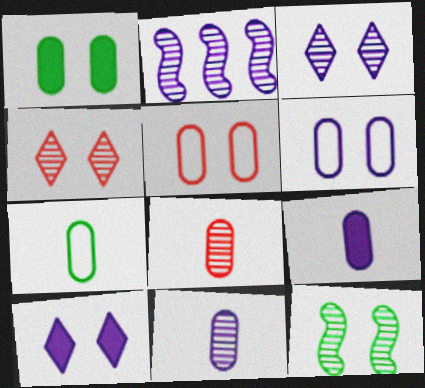[[2, 3, 11], 
[5, 10, 12], 
[7, 8, 9]]